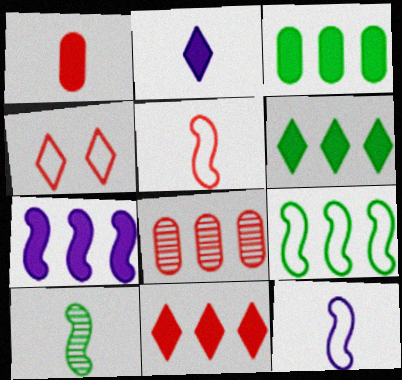[[3, 7, 11]]